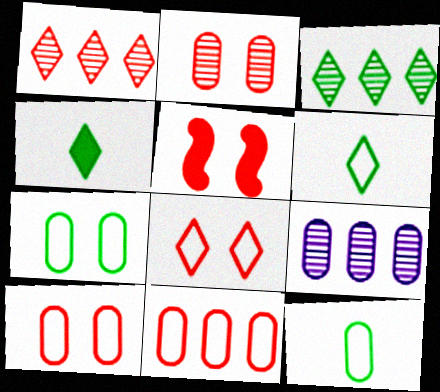[[2, 5, 8], 
[5, 6, 9]]